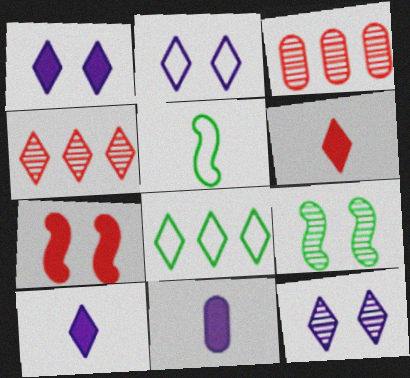[[1, 2, 12], 
[1, 3, 5], 
[6, 8, 12]]